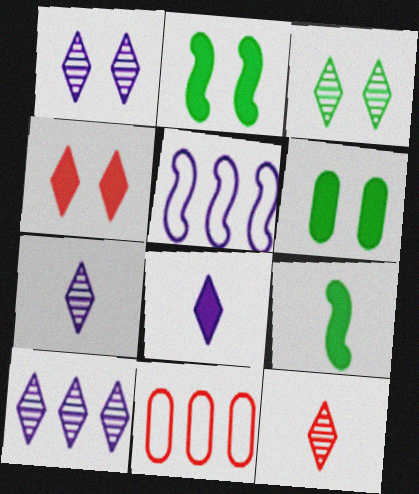[[1, 7, 10], 
[1, 9, 11], 
[2, 7, 11], 
[3, 10, 12], 
[5, 6, 12]]